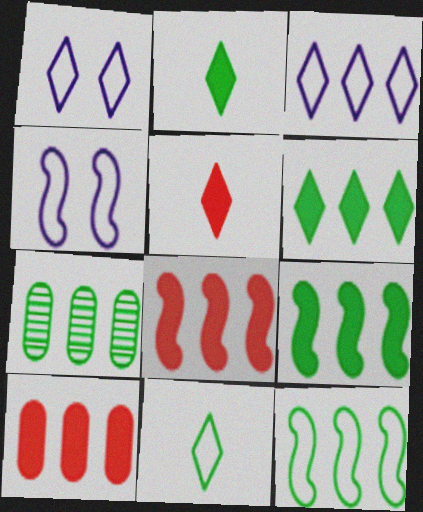[[3, 7, 8], 
[4, 5, 7], 
[6, 7, 12]]